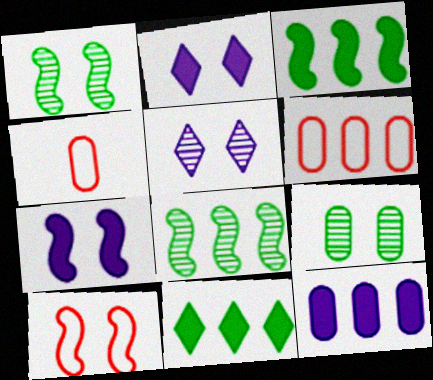[[1, 7, 10], 
[2, 4, 8], 
[2, 9, 10], 
[3, 4, 5], 
[4, 9, 12]]